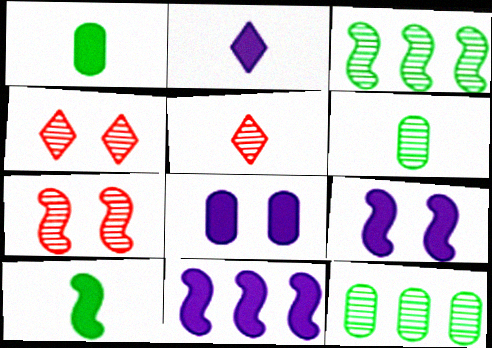[[2, 8, 11]]